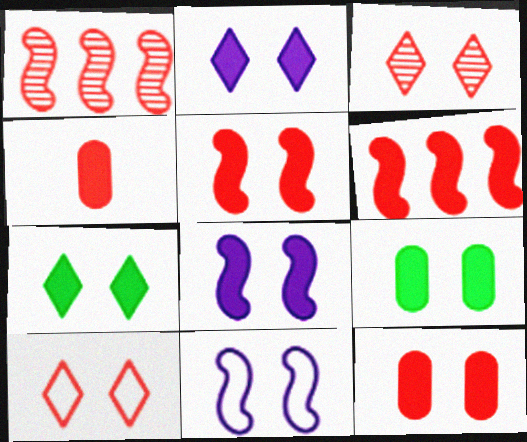[[1, 4, 10], 
[2, 5, 9], 
[3, 9, 11], 
[7, 8, 12]]